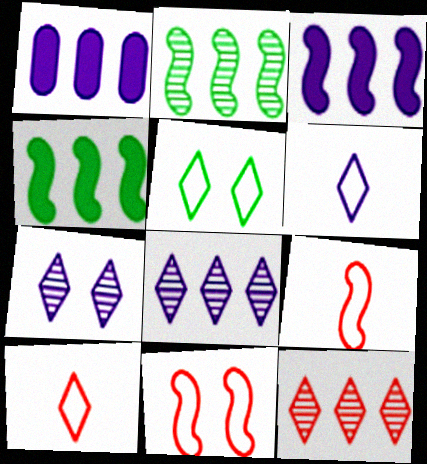[]